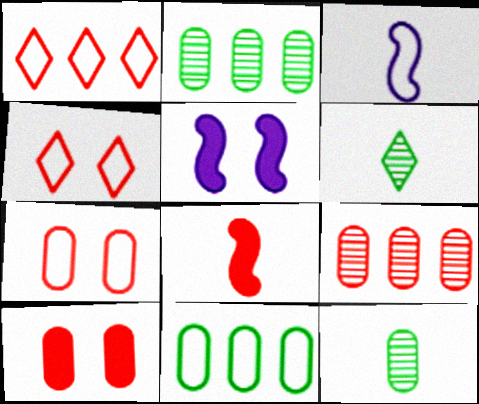[[1, 5, 12], 
[3, 4, 11], 
[4, 8, 9]]